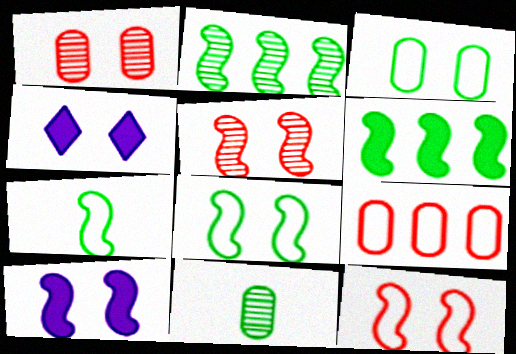[[1, 4, 8], 
[3, 4, 5], 
[5, 8, 10]]